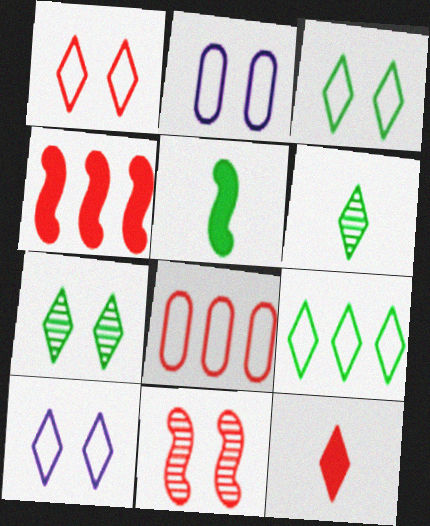[[1, 3, 10], 
[2, 4, 6], 
[8, 11, 12]]